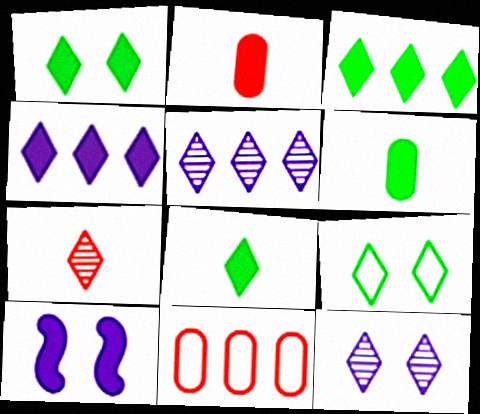[[1, 3, 8], 
[2, 3, 10], 
[4, 7, 9]]